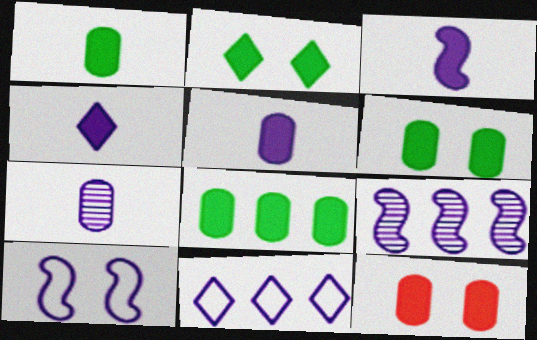[[1, 6, 8], 
[3, 4, 5], 
[3, 9, 10], 
[5, 8, 12]]